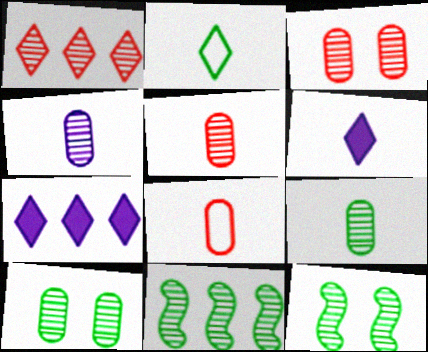[[1, 4, 12], 
[4, 5, 9], 
[7, 8, 12]]